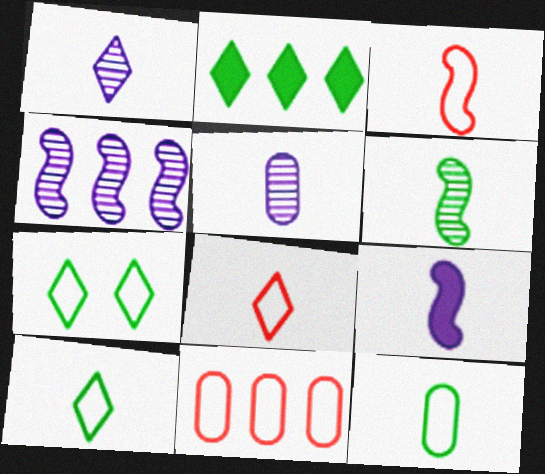[[2, 4, 11], 
[3, 6, 9]]